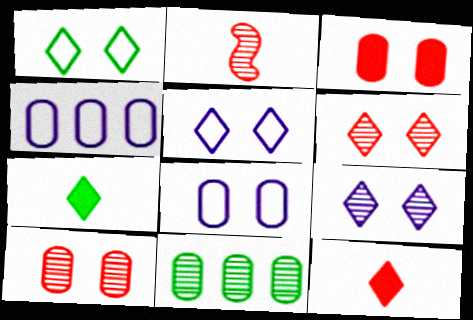[[2, 9, 11]]